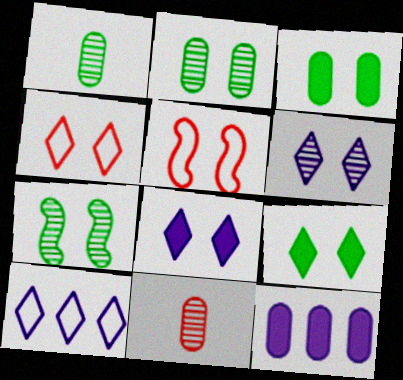[[2, 5, 8], 
[3, 5, 6], 
[4, 6, 9]]